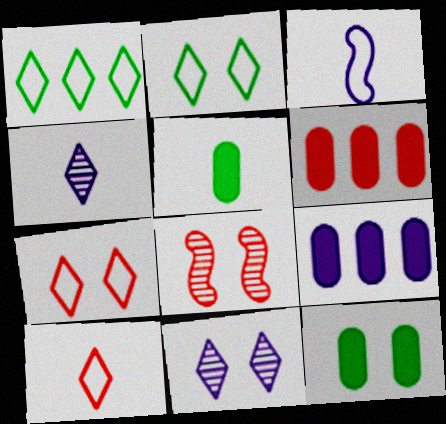[[3, 9, 11], 
[6, 8, 10]]